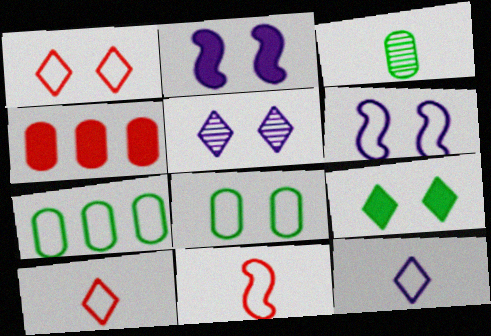[[1, 5, 9], 
[1, 6, 8], 
[6, 7, 10]]